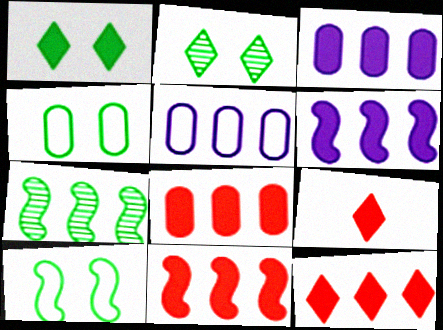[[5, 7, 12], 
[8, 11, 12]]